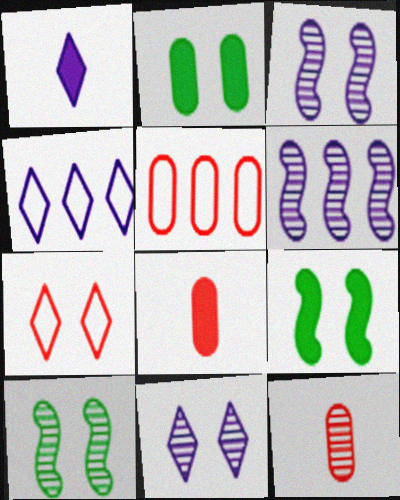[[1, 4, 11], 
[1, 5, 10], 
[2, 3, 7], 
[4, 8, 10], 
[4, 9, 12]]